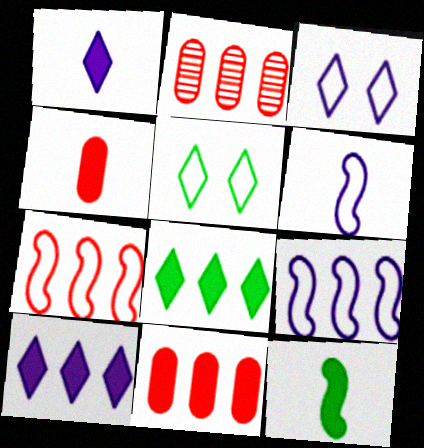[[1, 4, 12], 
[2, 3, 12], 
[2, 8, 9]]